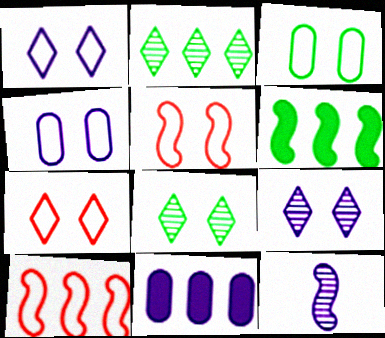[[1, 3, 5], 
[1, 11, 12], 
[2, 10, 11], 
[5, 6, 12]]